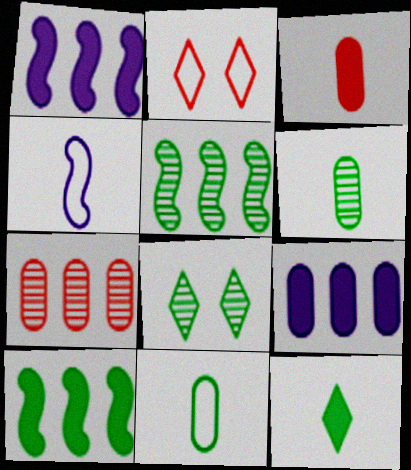[[1, 2, 6], 
[5, 6, 8], 
[8, 10, 11]]